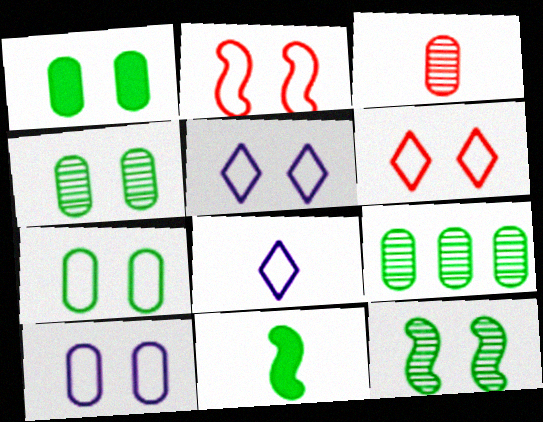[[1, 4, 7], 
[2, 5, 7], 
[3, 8, 11]]